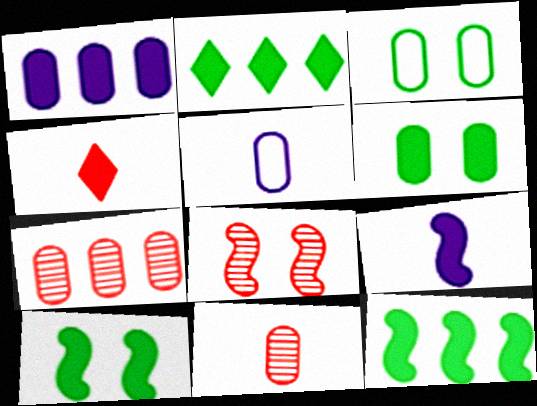[[1, 3, 11], 
[1, 4, 10], 
[2, 5, 8], 
[5, 6, 7]]